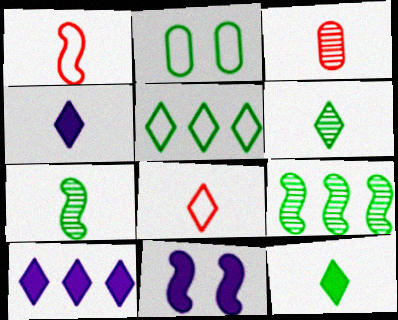[[1, 9, 11], 
[2, 9, 12], 
[3, 5, 11], 
[4, 6, 8]]